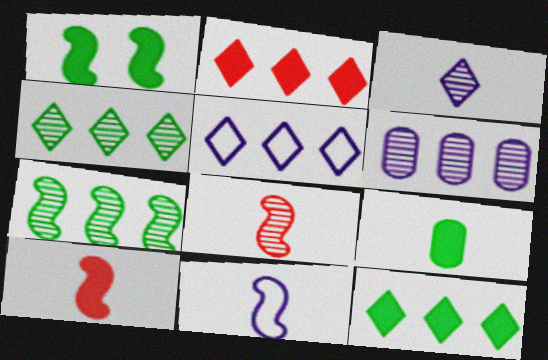[[1, 9, 12], 
[2, 4, 5]]